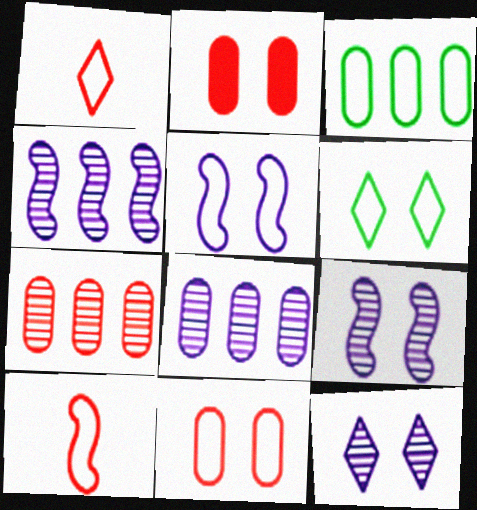[[1, 3, 5], 
[2, 6, 9], 
[5, 6, 11]]